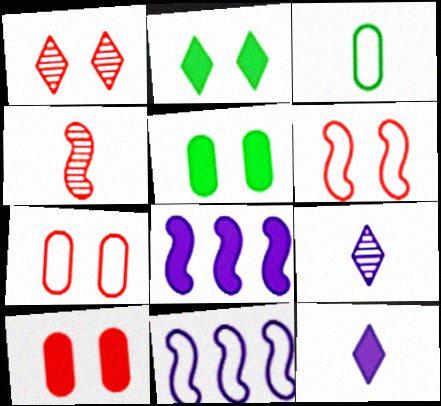[[1, 3, 8], 
[1, 6, 10], 
[3, 4, 12]]